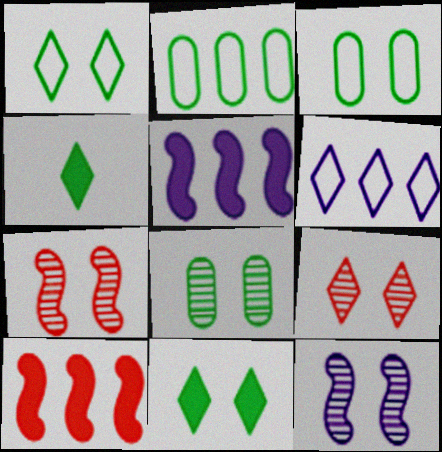[[4, 6, 9], 
[8, 9, 12]]